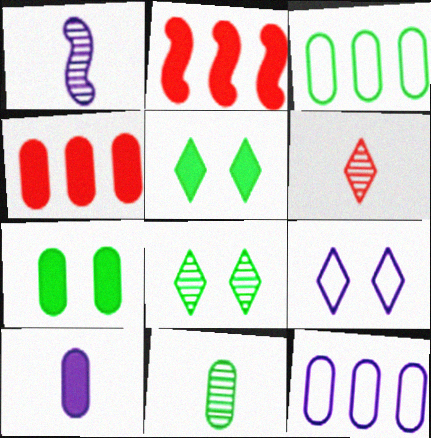[[1, 6, 11], 
[2, 5, 10], 
[2, 9, 11], 
[3, 7, 11], 
[4, 7, 10]]